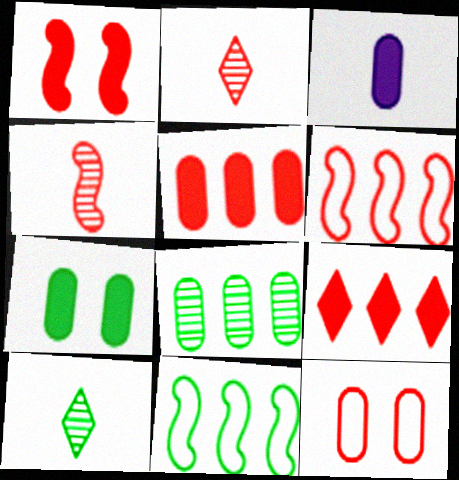[[1, 4, 6], 
[3, 5, 7], 
[3, 8, 12], 
[4, 9, 12], 
[7, 10, 11]]